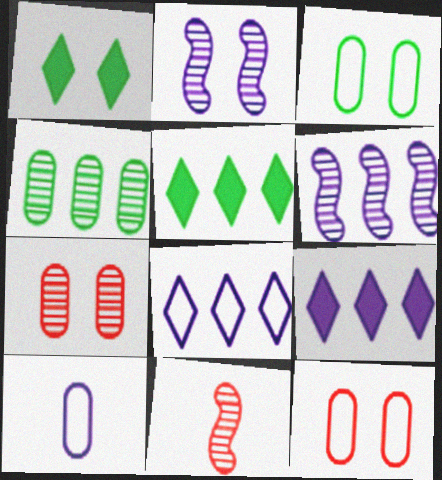[[1, 2, 12], 
[2, 9, 10], 
[3, 9, 11]]